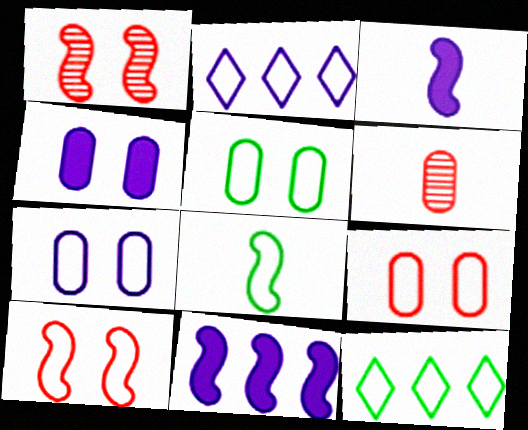[[1, 8, 11], 
[2, 8, 9], 
[5, 7, 9], 
[5, 8, 12]]